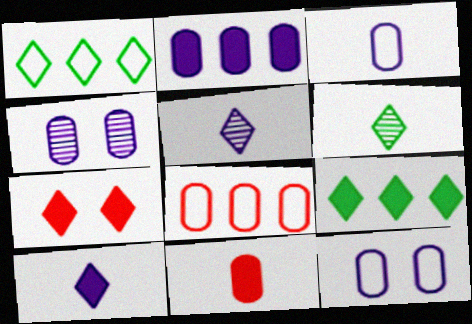[[1, 5, 7], 
[2, 3, 4], 
[7, 9, 10]]